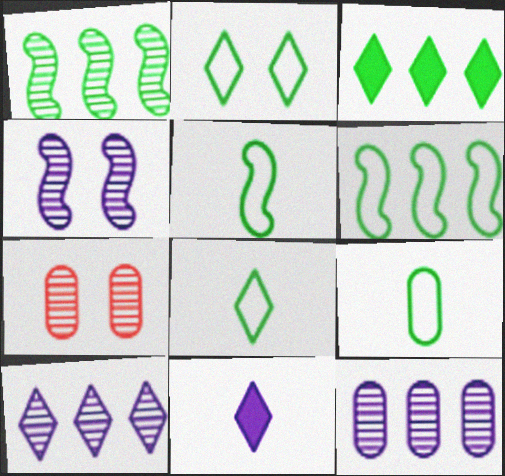[[2, 6, 9], 
[5, 8, 9], 
[6, 7, 11]]